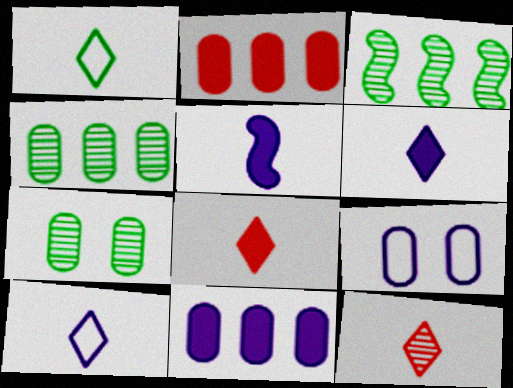[[1, 6, 12], 
[3, 8, 9]]